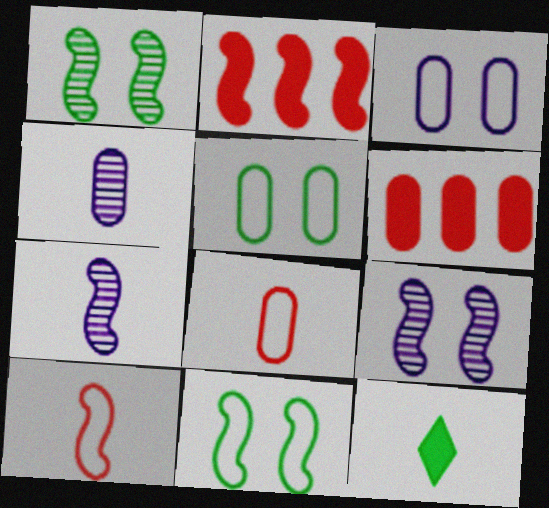[[2, 7, 11], 
[4, 5, 6], 
[4, 10, 12], 
[7, 8, 12]]